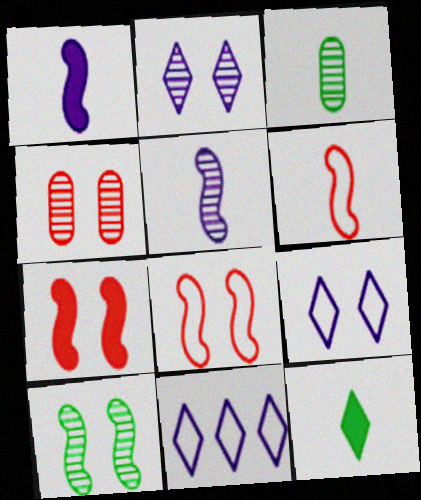[[2, 4, 10], 
[3, 7, 11]]